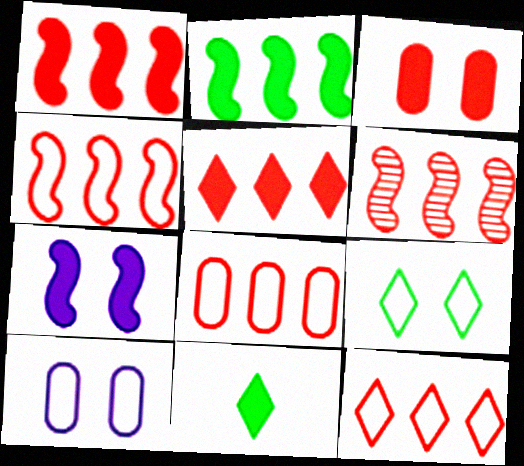[[1, 4, 6], 
[4, 8, 12], 
[5, 6, 8], 
[6, 10, 11]]